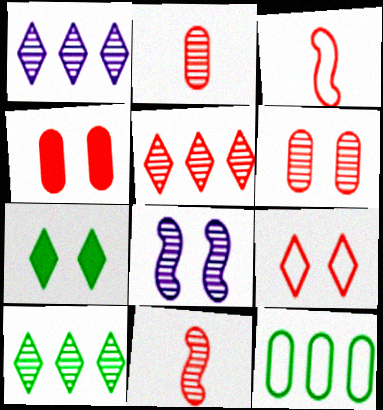[[1, 5, 10], 
[2, 8, 10], 
[3, 4, 5], 
[5, 6, 11]]